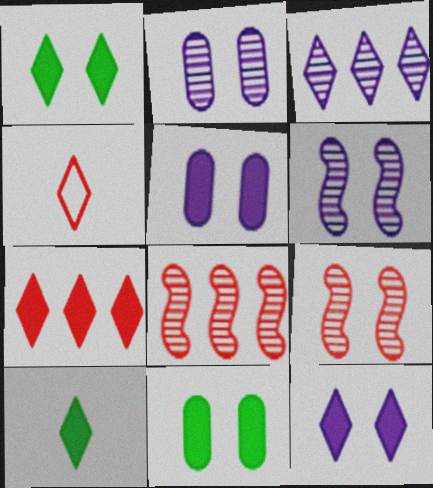[[1, 3, 4], 
[7, 10, 12]]